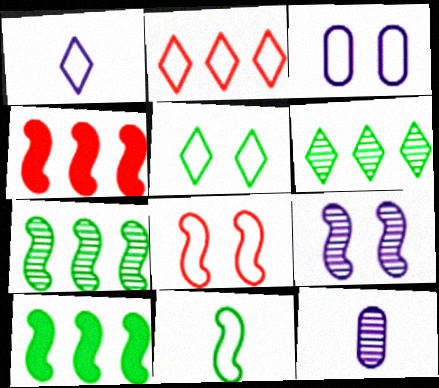[[1, 2, 5], 
[2, 3, 11], 
[3, 5, 8], 
[4, 5, 12], 
[4, 9, 11]]